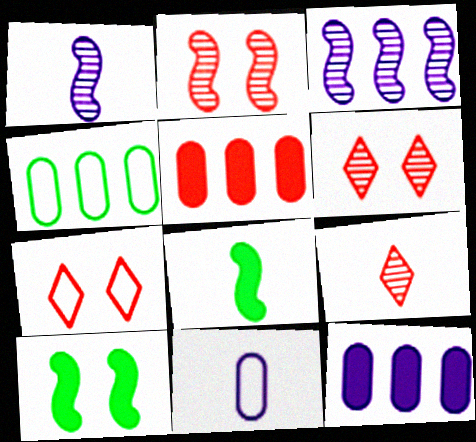[[8, 9, 11]]